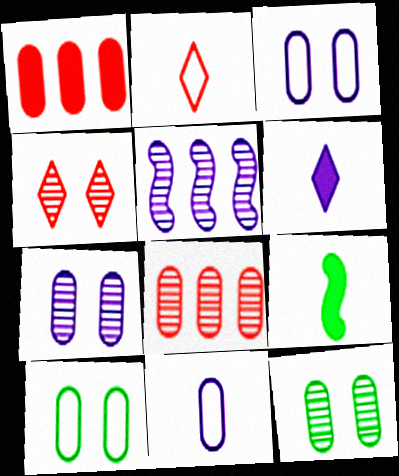[[1, 11, 12], 
[3, 5, 6]]